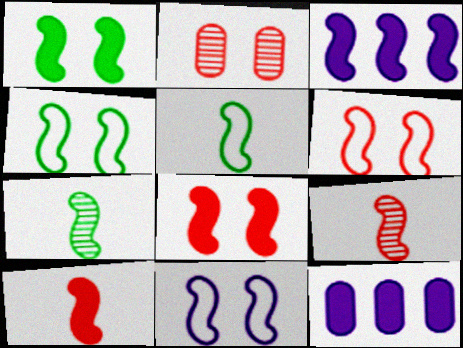[[1, 3, 10], 
[3, 4, 9], 
[3, 6, 7], 
[4, 6, 11]]